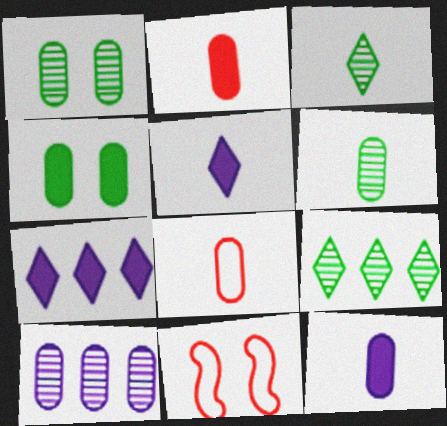[[4, 8, 10], 
[6, 7, 11], 
[6, 8, 12], 
[9, 11, 12]]